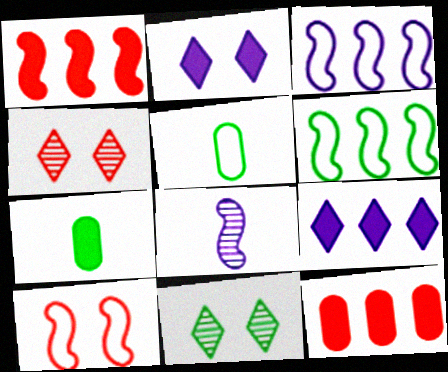[[1, 2, 7], 
[3, 4, 7], 
[6, 7, 11]]